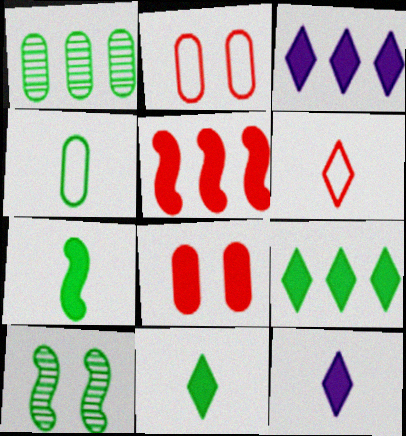[[3, 7, 8], 
[4, 9, 10]]